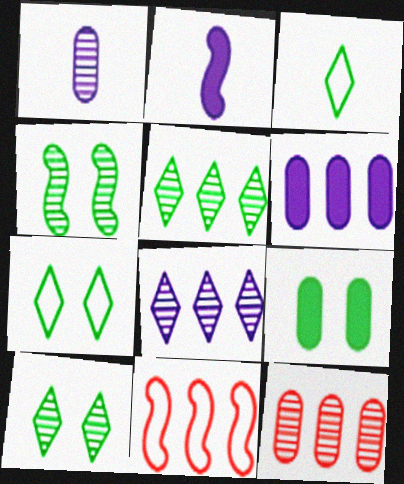[[2, 4, 11], 
[2, 7, 12], 
[4, 7, 9], 
[5, 6, 11]]